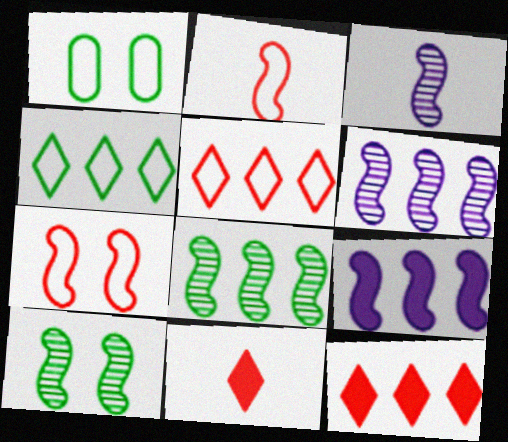[[1, 3, 12], 
[1, 6, 11], 
[2, 9, 10]]